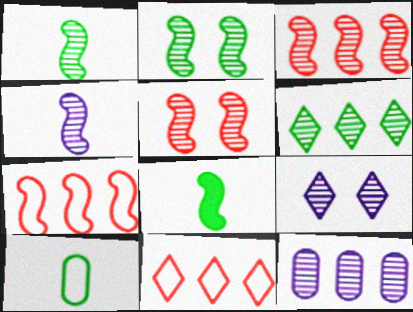[[2, 3, 4], 
[3, 6, 12], 
[4, 9, 12]]